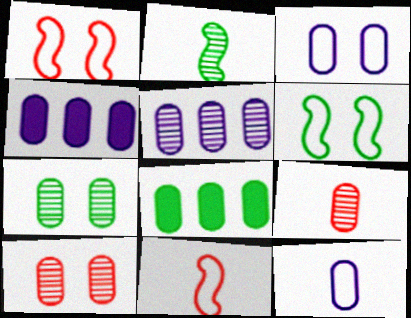[[3, 8, 9], 
[5, 7, 9], 
[8, 10, 12]]